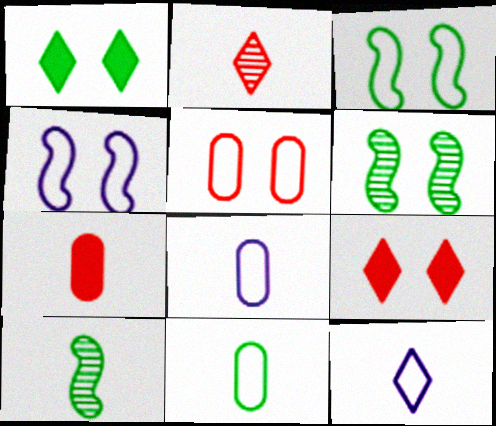[[7, 10, 12]]